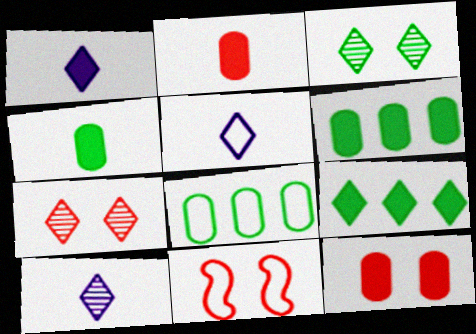[[1, 5, 10], 
[5, 7, 9], 
[5, 8, 11], 
[6, 10, 11], 
[7, 11, 12]]